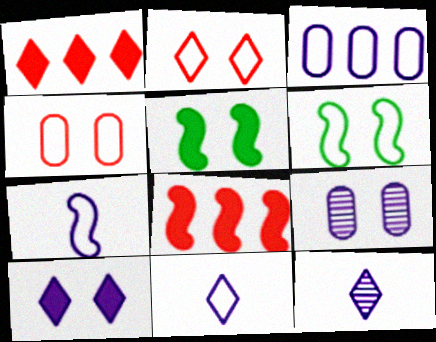[[2, 5, 9]]